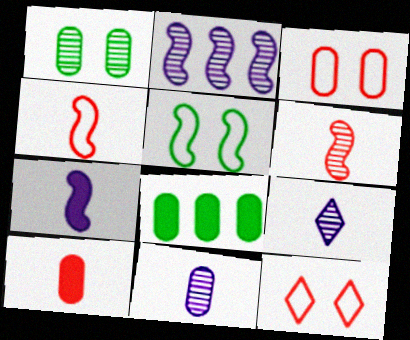[[3, 8, 11]]